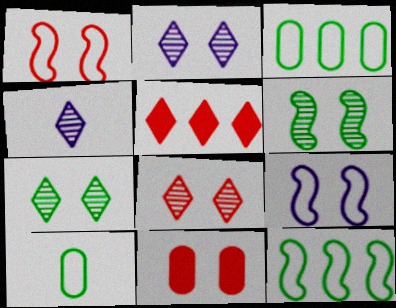[[1, 8, 11], 
[2, 7, 8], 
[4, 11, 12], 
[7, 9, 11]]